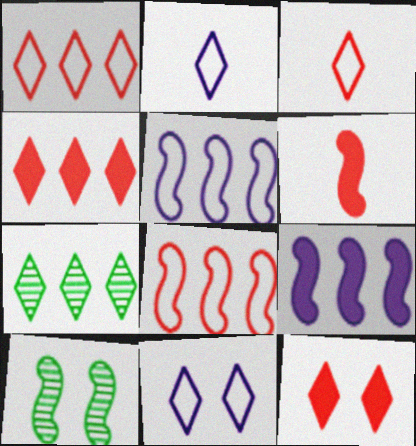[[2, 7, 12], 
[5, 6, 10]]